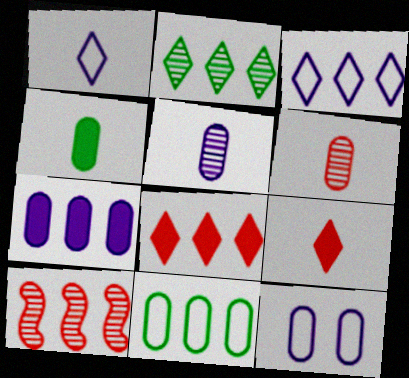[[2, 3, 8], 
[5, 7, 12]]